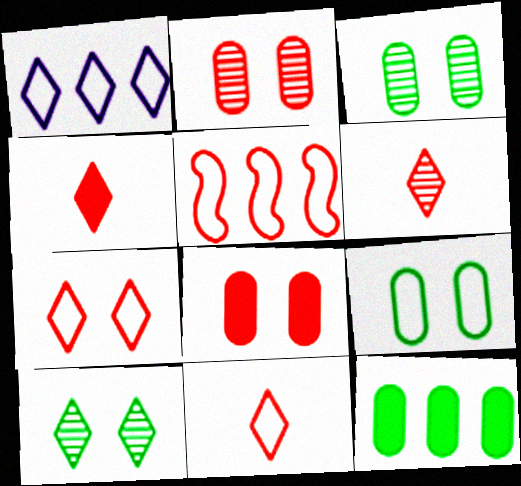[[1, 4, 10], 
[2, 4, 5], 
[4, 6, 11], 
[5, 6, 8]]